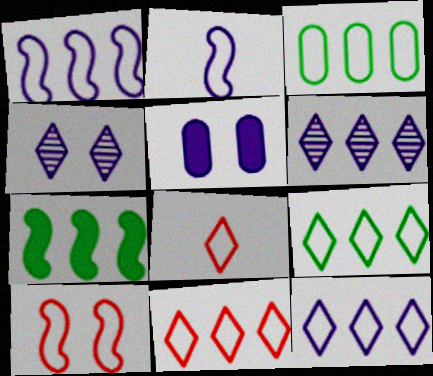[[1, 3, 11], 
[2, 5, 6], 
[9, 11, 12]]